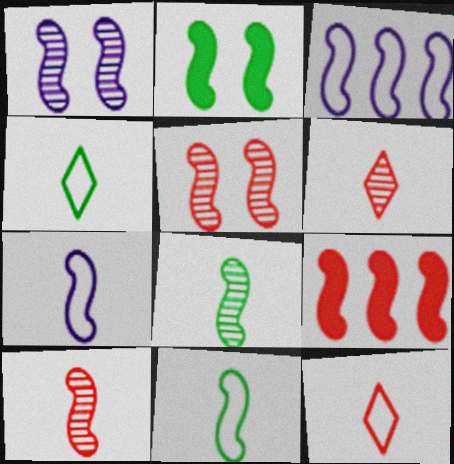[[1, 9, 11], 
[2, 3, 10]]